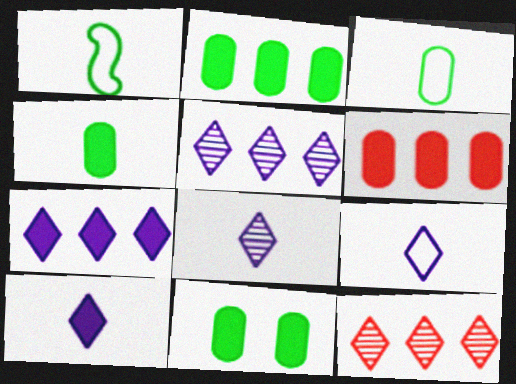[[2, 4, 11], 
[8, 9, 10]]